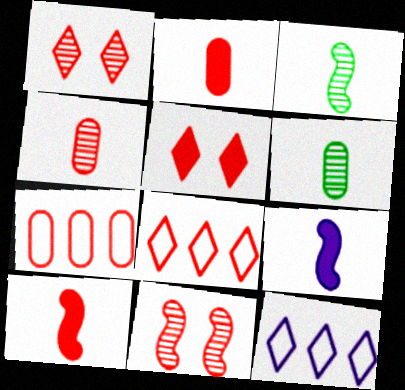[[1, 7, 10], 
[2, 8, 11]]